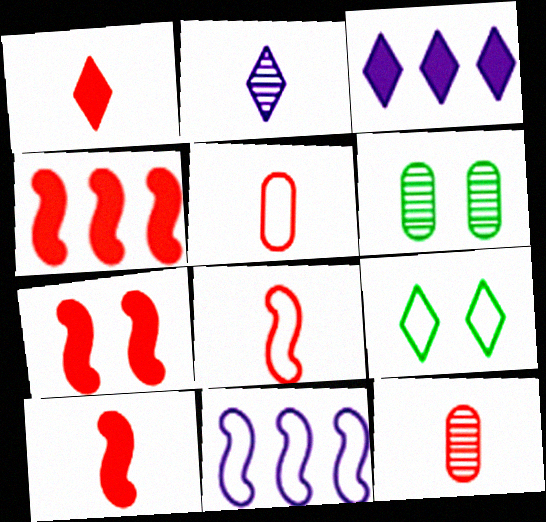[[1, 6, 11], 
[1, 8, 12], 
[3, 6, 8], 
[4, 7, 10], 
[5, 9, 11]]